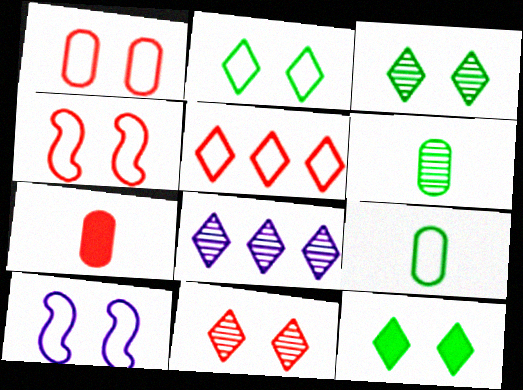[[1, 2, 10], 
[2, 3, 12], 
[5, 9, 10]]